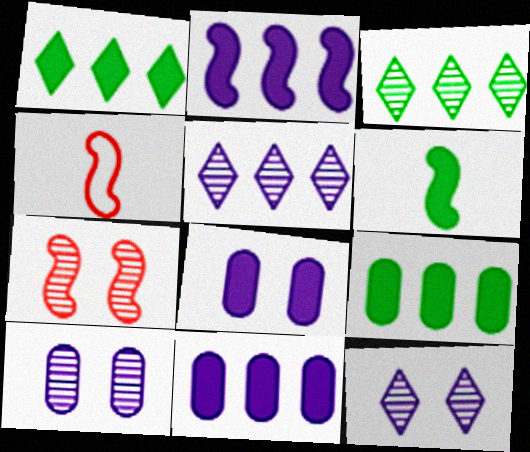[[1, 4, 10], 
[3, 4, 8], 
[4, 9, 12]]